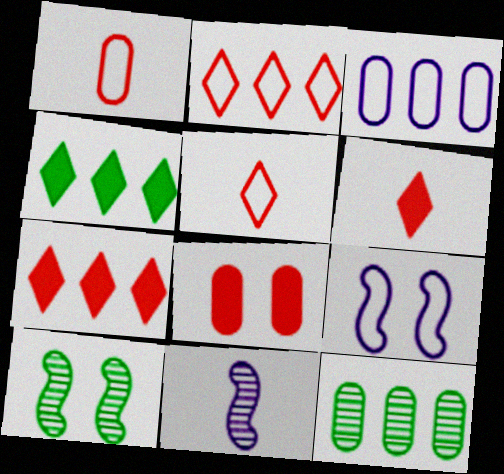[[3, 6, 10], 
[6, 9, 12]]